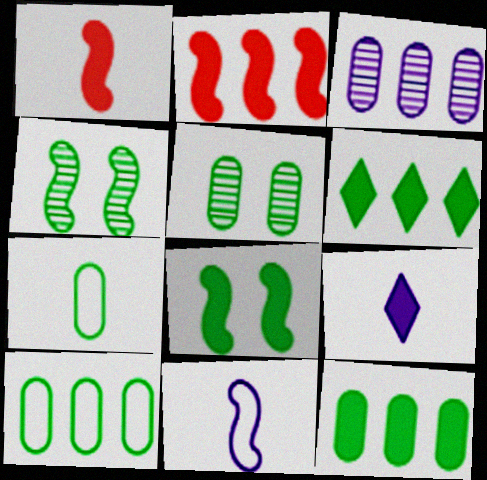[[2, 4, 11], 
[4, 6, 7], 
[5, 7, 12]]